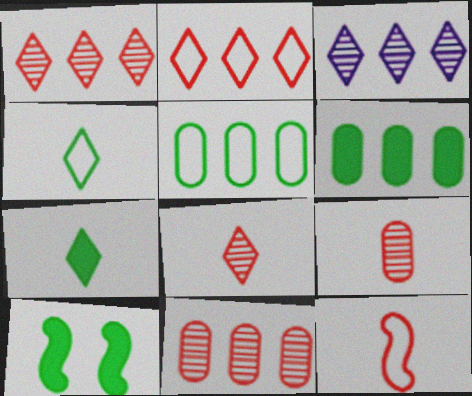[[6, 7, 10]]